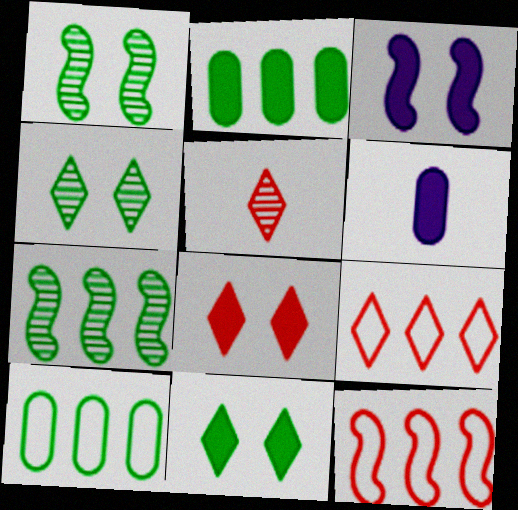[[1, 6, 9], 
[3, 5, 10], 
[4, 6, 12], 
[5, 8, 9]]